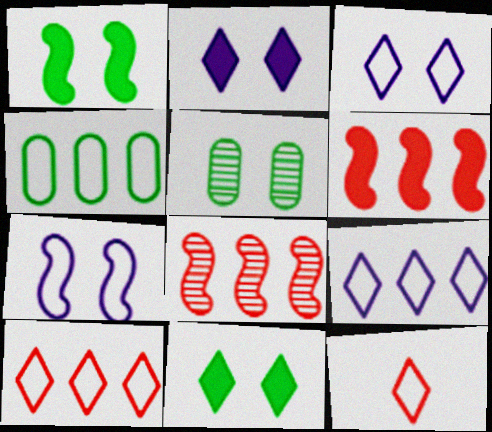[[4, 7, 12]]